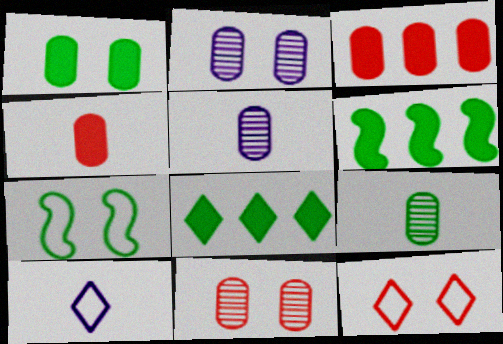[[5, 6, 12], 
[6, 10, 11], 
[7, 8, 9]]